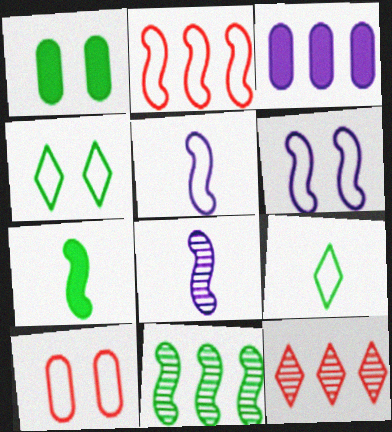[[1, 5, 12], 
[1, 9, 11], 
[4, 6, 10]]